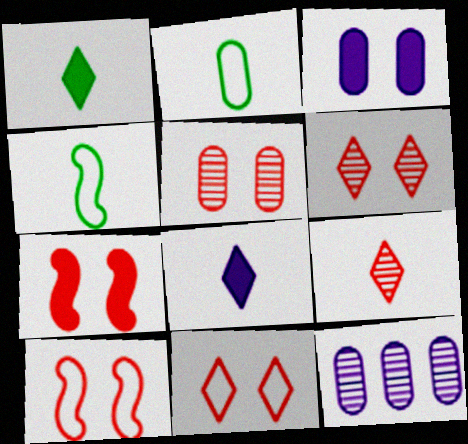[[1, 10, 12], 
[5, 7, 11]]